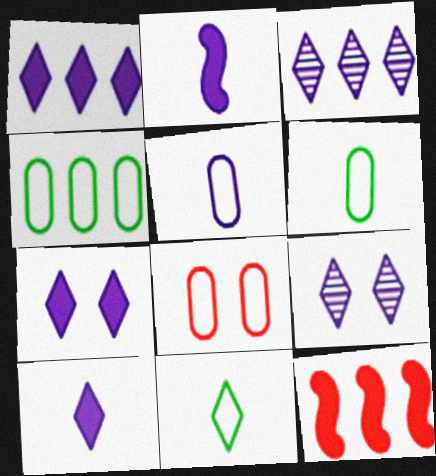[[1, 7, 10], 
[3, 4, 12], 
[4, 5, 8], 
[6, 9, 12]]